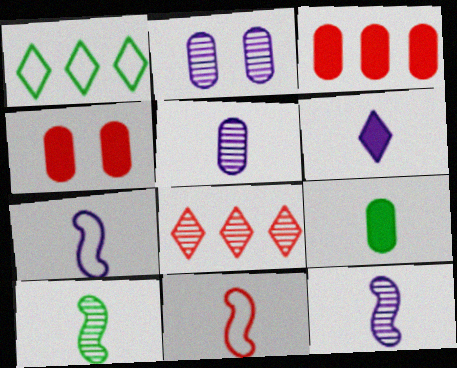[[1, 4, 12], 
[2, 8, 10], 
[4, 8, 11], 
[5, 6, 7]]